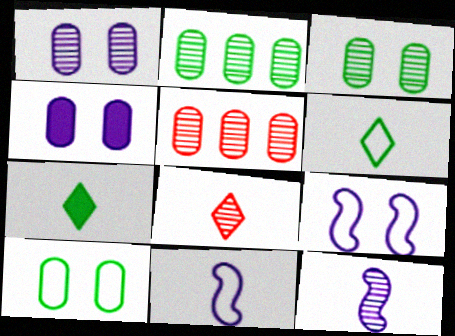[[5, 7, 9]]